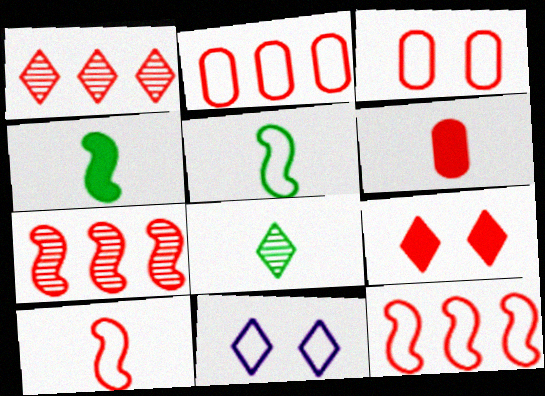[[2, 5, 11]]